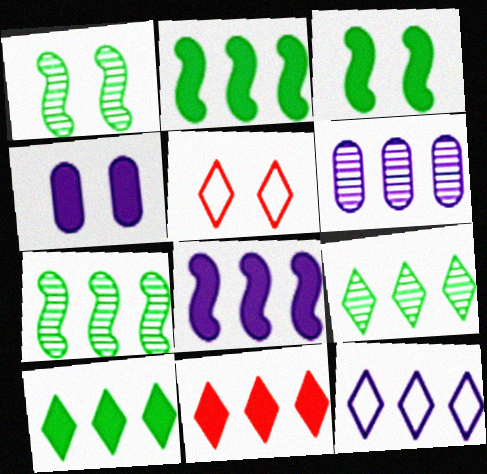[[1, 4, 5], 
[6, 8, 12], 
[9, 11, 12]]